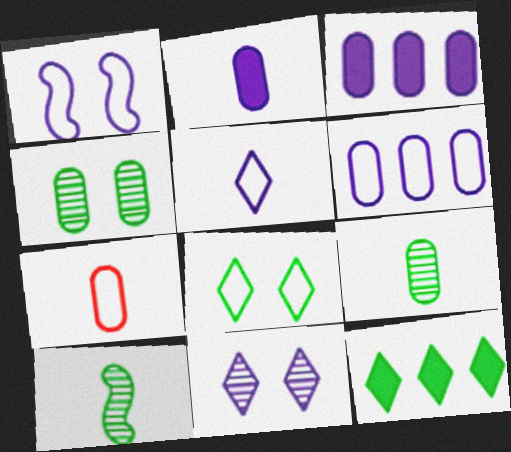[[1, 5, 6], 
[2, 7, 9], 
[3, 4, 7]]